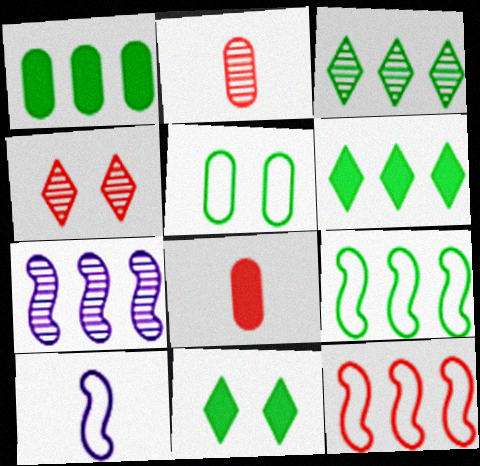[[1, 3, 9], 
[1, 4, 10], 
[4, 8, 12]]